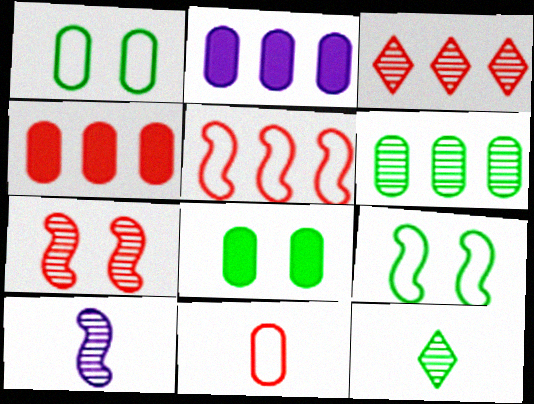[[3, 4, 5]]